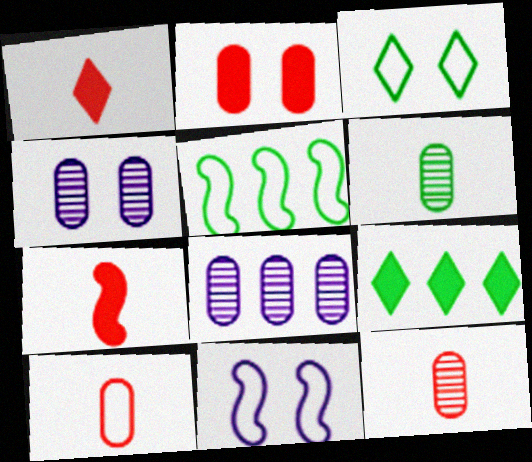[[1, 4, 5], 
[3, 7, 8], 
[9, 11, 12]]